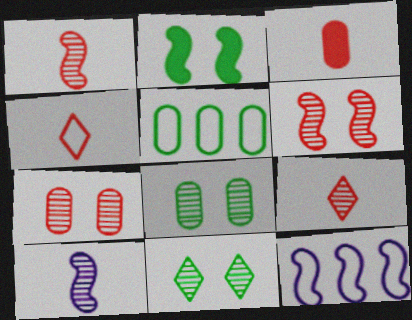[[1, 2, 12], 
[1, 3, 4], 
[3, 11, 12]]